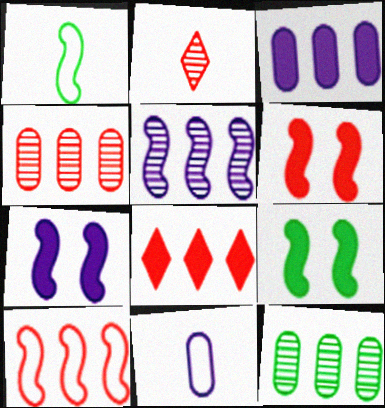[[1, 5, 6], 
[4, 8, 10], 
[6, 7, 9]]